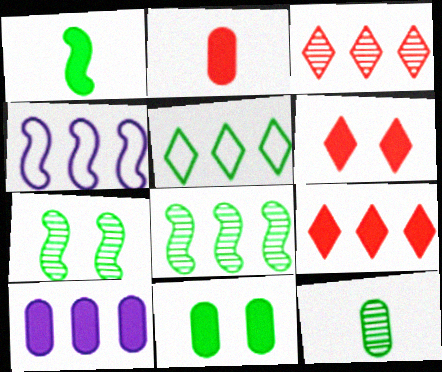[[1, 6, 10], 
[2, 10, 11], 
[4, 6, 12]]